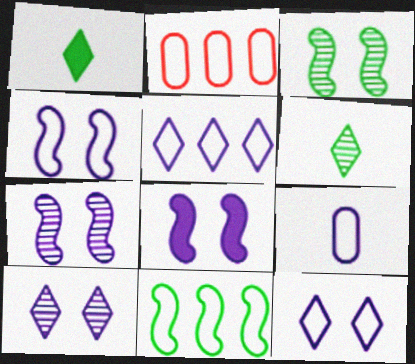[[1, 2, 7], 
[2, 5, 11], 
[2, 6, 8], 
[4, 5, 9], 
[4, 7, 8]]